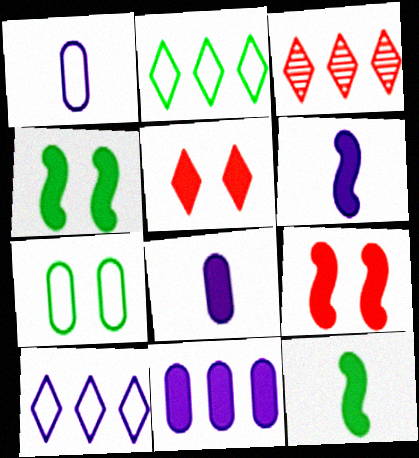[[1, 3, 4], 
[3, 6, 7], 
[5, 11, 12]]